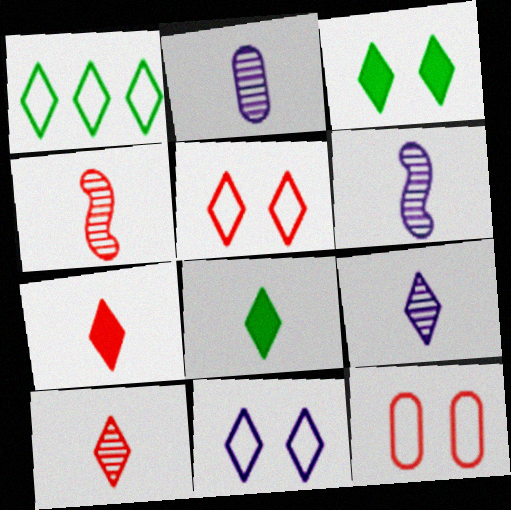[[2, 6, 9]]